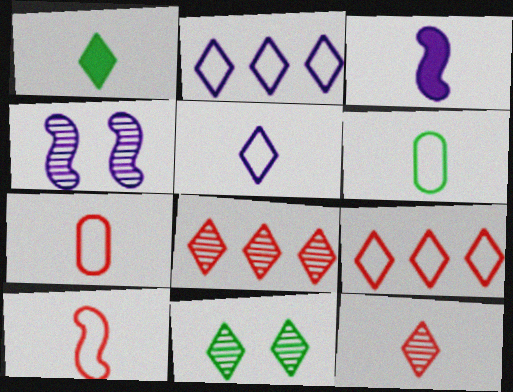[[1, 5, 12], 
[3, 6, 12], 
[5, 6, 10]]